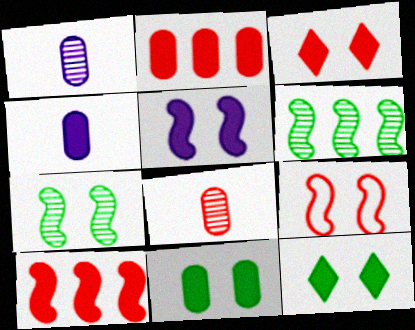[[2, 4, 11], 
[3, 5, 11], 
[4, 10, 12], 
[5, 7, 9]]